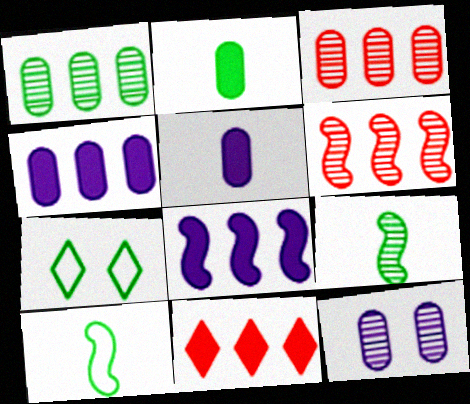[[5, 6, 7], 
[10, 11, 12]]